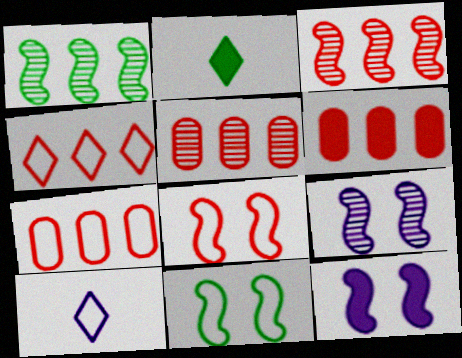[[2, 6, 12], 
[2, 7, 9], 
[3, 4, 6], 
[5, 6, 7], 
[7, 10, 11]]